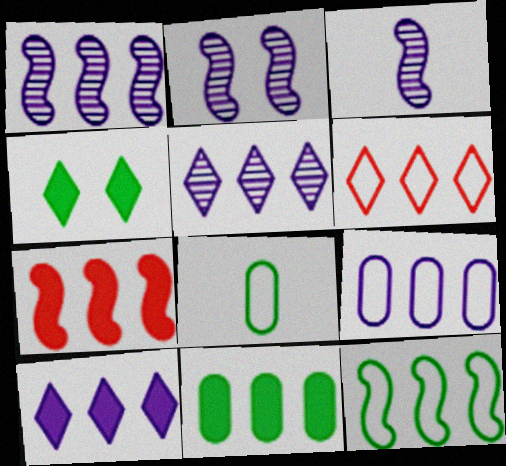[[1, 2, 3], 
[1, 6, 11], 
[1, 7, 12], 
[1, 9, 10], 
[6, 9, 12], 
[7, 10, 11]]